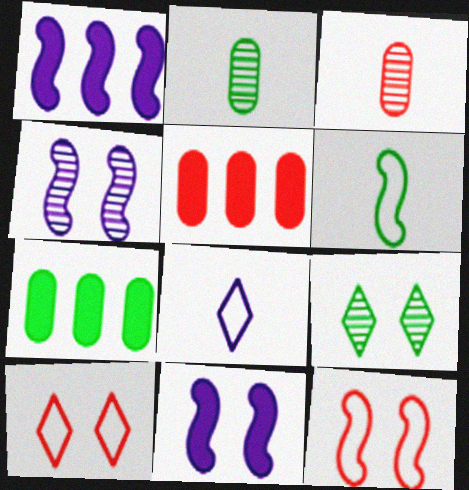[[1, 2, 10], 
[6, 7, 9]]